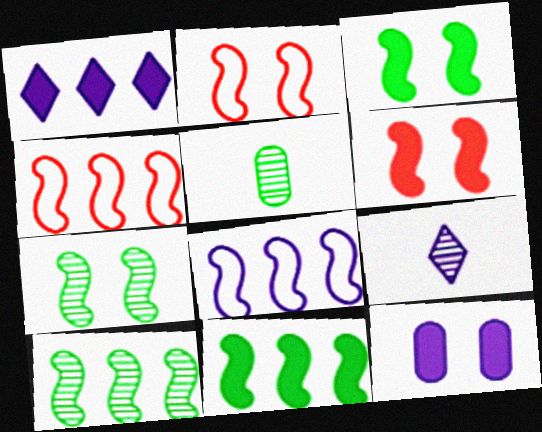[[1, 2, 5], 
[8, 9, 12]]